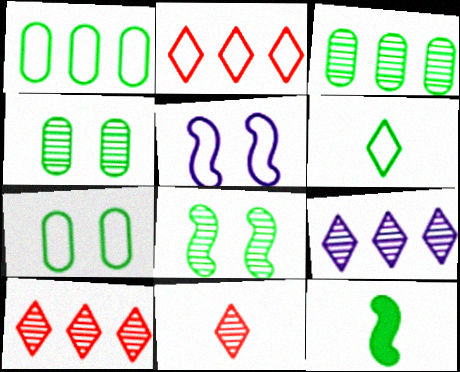[]